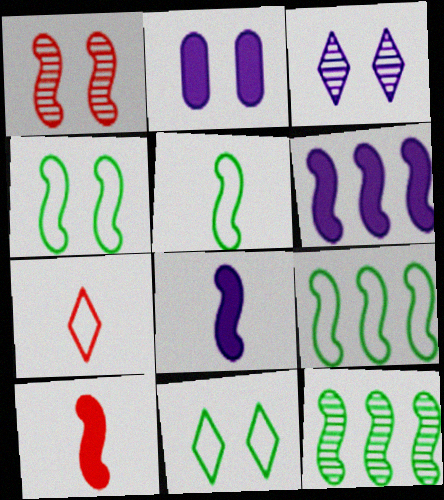[[1, 2, 11], 
[1, 5, 6], 
[1, 8, 9], 
[2, 7, 12], 
[4, 5, 9]]